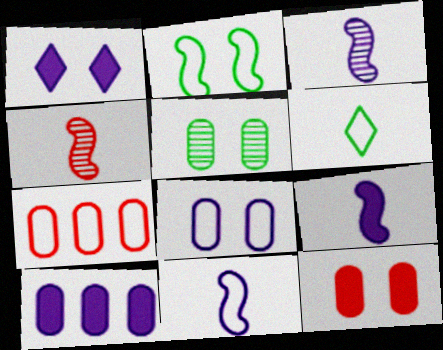[[1, 9, 10], 
[3, 9, 11], 
[5, 8, 12]]